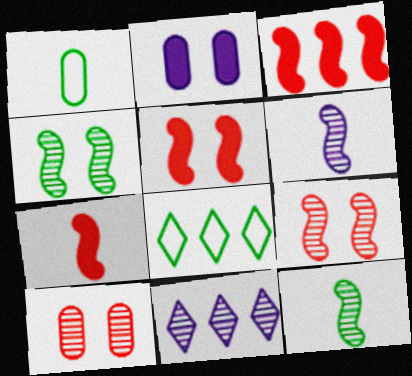[[1, 5, 11], 
[3, 5, 7], 
[10, 11, 12]]